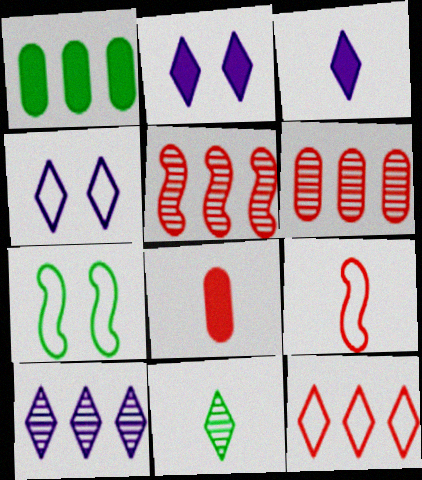[[1, 7, 11], 
[2, 11, 12], 
[3, 4, 10], 
[3, 6, 7], 
[7, 8, 10]]